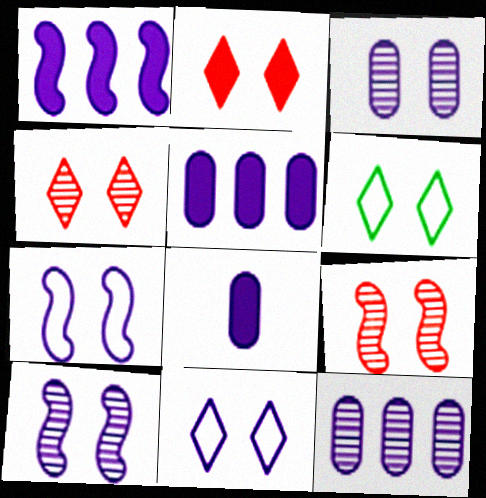[]